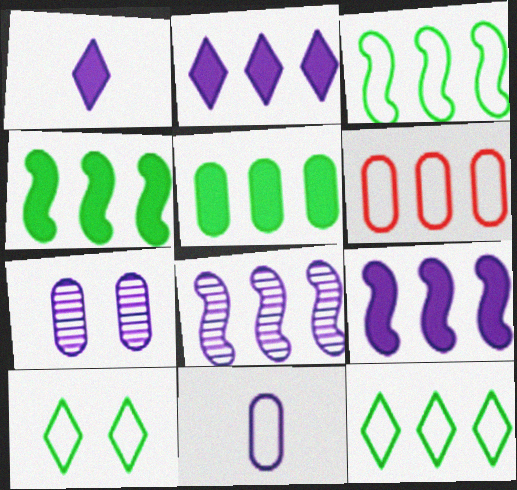[]